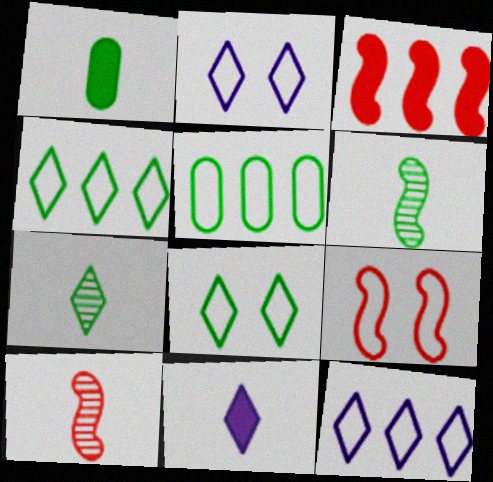[[3, 9, 10]]